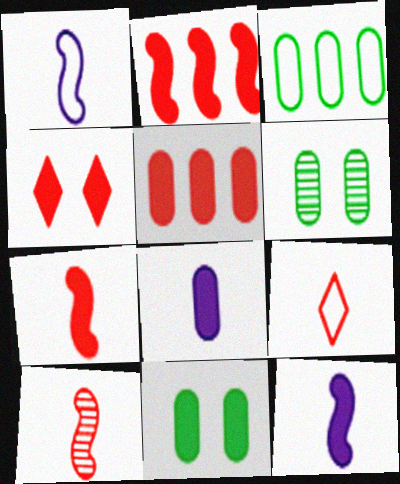[[4, 5, 7], 
[5, 8, 11]]